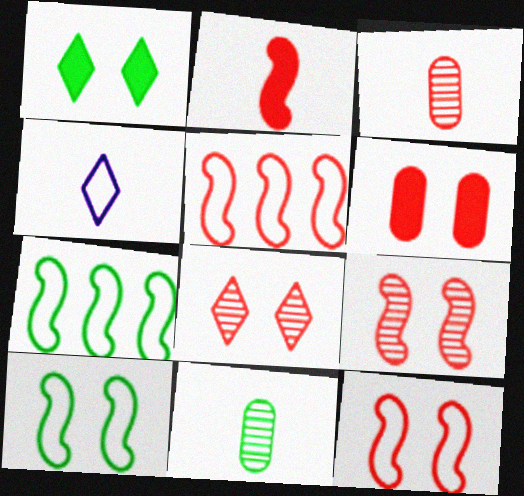[[1, 7, 11], 
[2, 4, 11], 
[2, 5, 9], 
[6, 8, 12]]